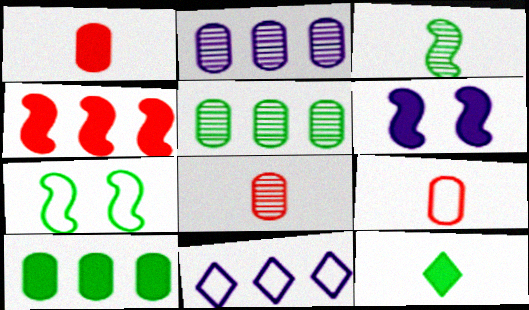[[1, 8, 9], 
[4, 5, 11], 
[5, 7, 12], 
[7, 9, 11]]